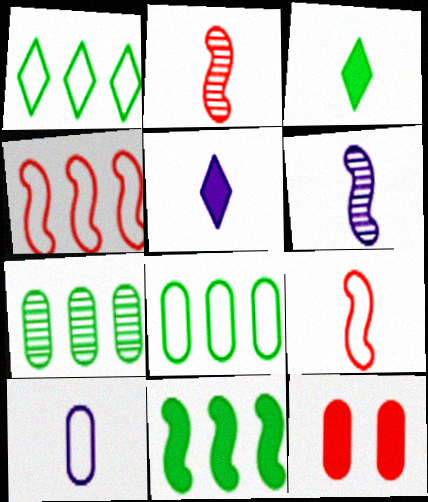[[1, 6, 12], 
[1, 7, 11], 
[2, 3, 10], 
[5, 6, 10], 
[5, 11, 12], 
[7, 10, 12]]